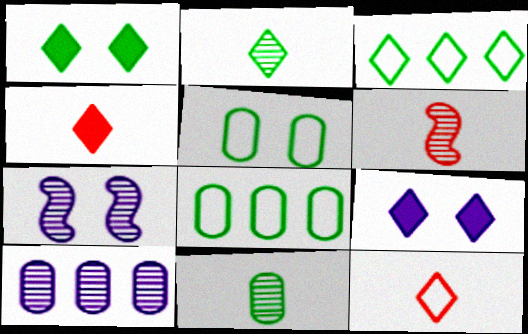[[1, 2, 3], 
[4, 7, 8], 
[6, 8, 9]]